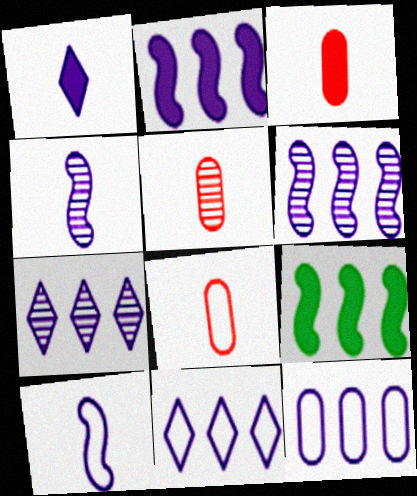[[2, 7, 12], 
[3, 5, 8]]